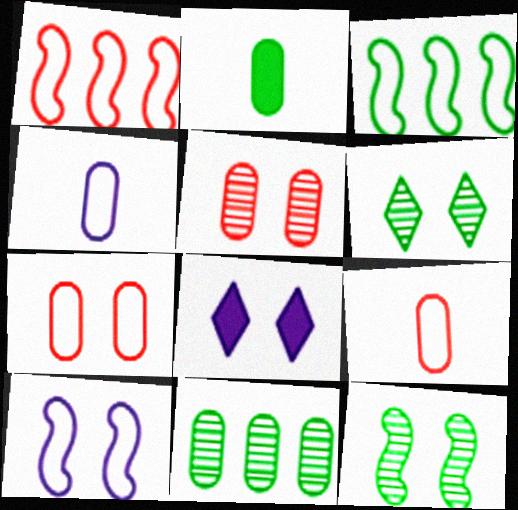[[2, 3, 6], 
[7, 8, 12]]